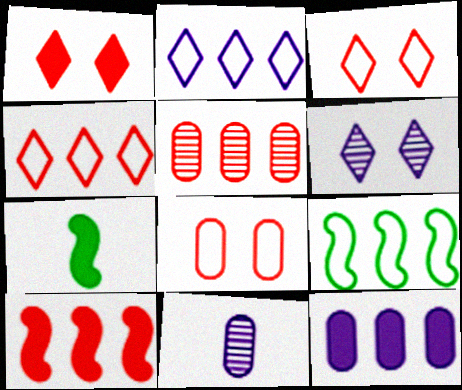[[1, 7, 12], 
[1, 9, 11], 
[4, 5, 10]]